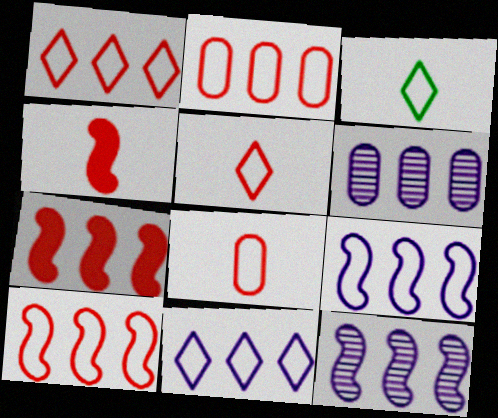[[1, 2, 10]]